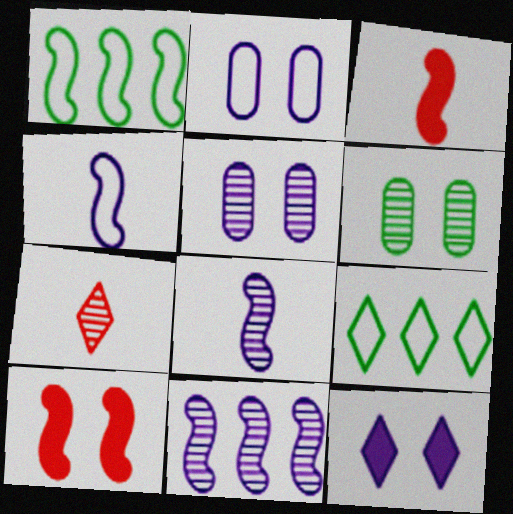[[1, 8, 10], 
[3, 5, 9], 
[6, 7, 11], 
[7, 9, 12]]